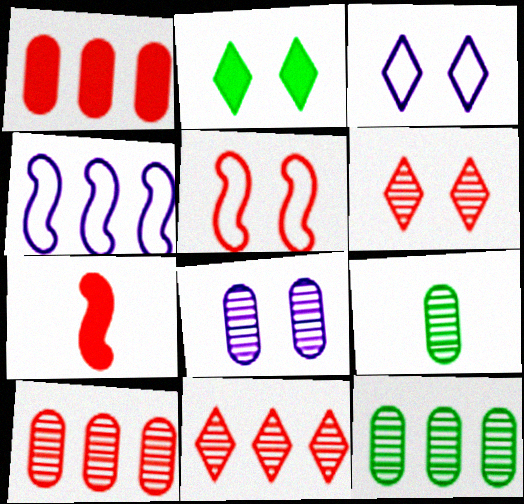[[2, 3, 6], 
[2, 5, 8], 
[3, 7, 12], 
[8, 9, 10]]